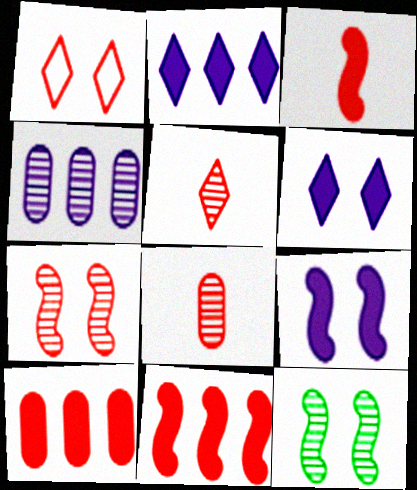[[1, 8, 11], 
[4, 5, 12]]